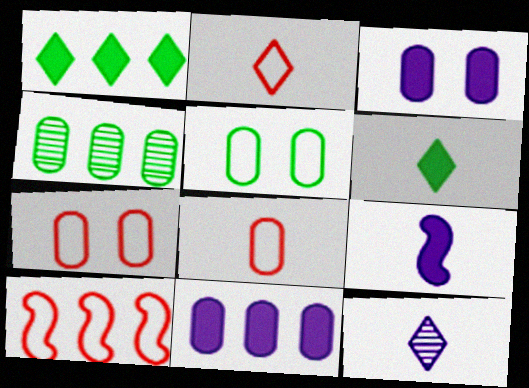[[2, 6, 12], 
[2, 7, 10], 
[3, 4, 8]]